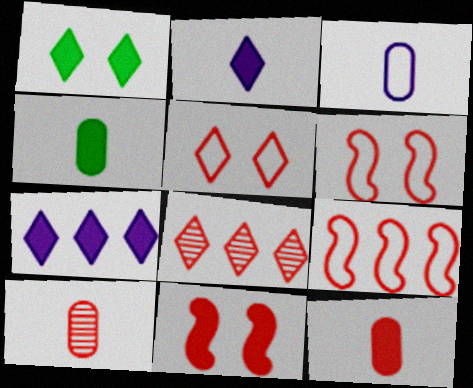[[3, 4, 10], 
[4, 7, 11], 
[6, 8, 12]]